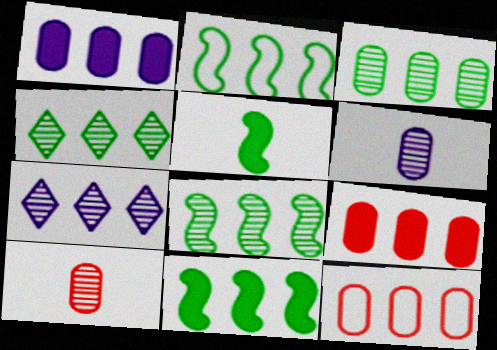[[1, 3, 12], 
[2, 7, 9], 
[2, 8, 11], 
[3, 4, 8], 
[7, 11, 12]]